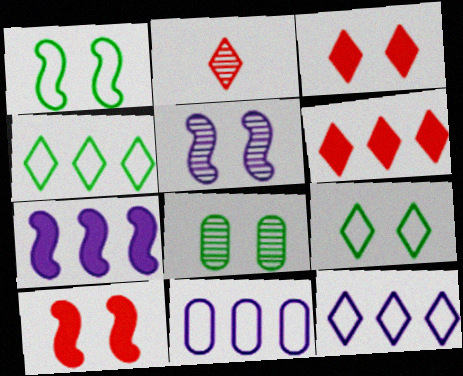[[1, 5, 10]]